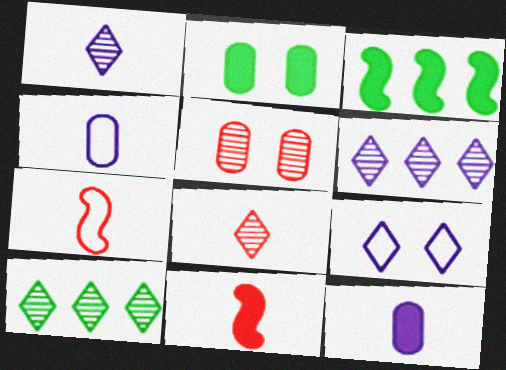[[2, 6, 7]]